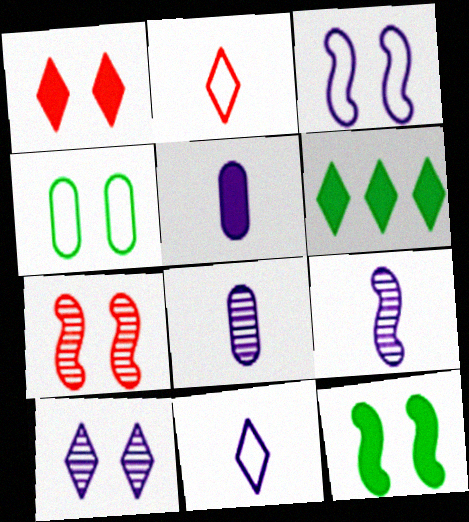[[2, 6, 10], 
[3, 7, 12], 
[5, 9, 11]]